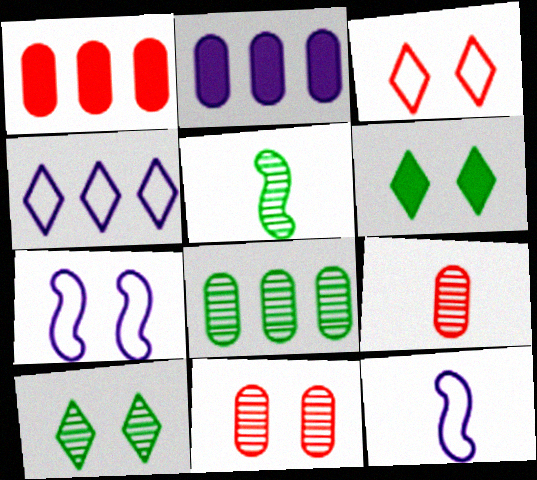[[1, 10, 12], 
[2, 3, 5], 
[5, 8, 10], 
[6, 7, 11]]